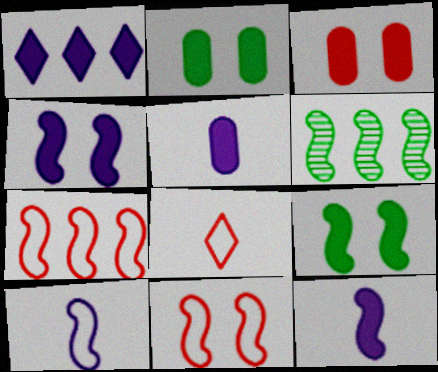[[1, 4, 5], 
[6, 11, 12]]